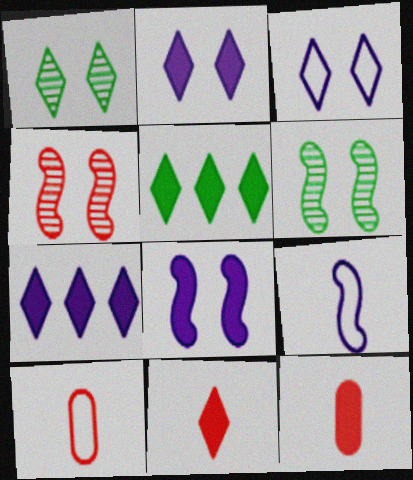[[2, 5, 11], 
[5, 8, 12], 
[6, 7, 10]]